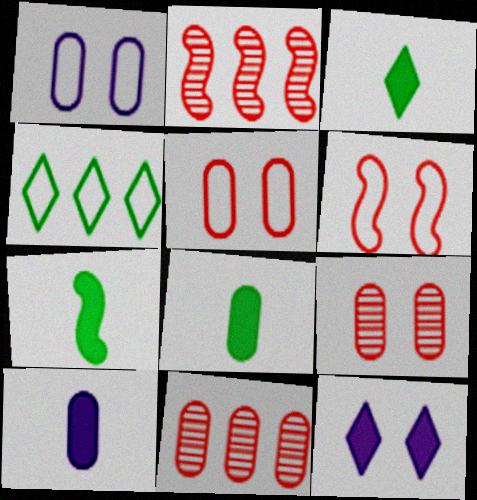[[1, 2, 3], 
[1, 8, 11], 
[3, 7, 8]]